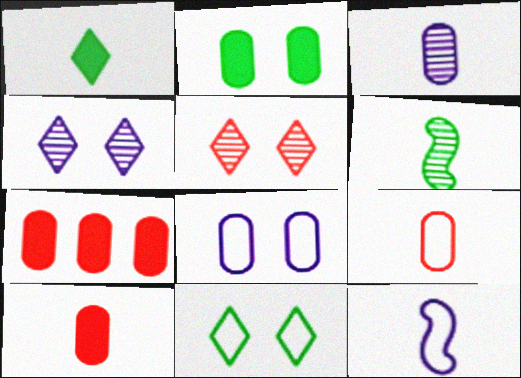[]